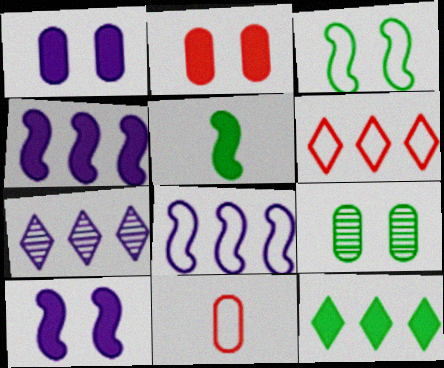[[6, 7, 12]]